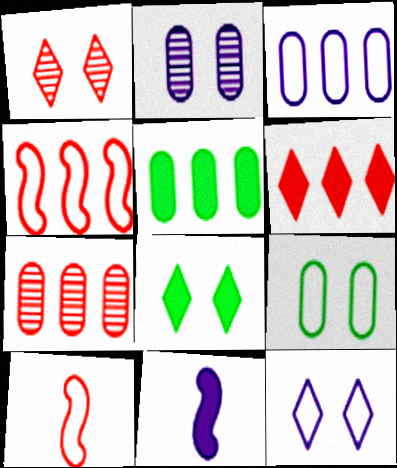[[1, 8, 12], 
[3, 5, 7], 
[4, 6, 7]]